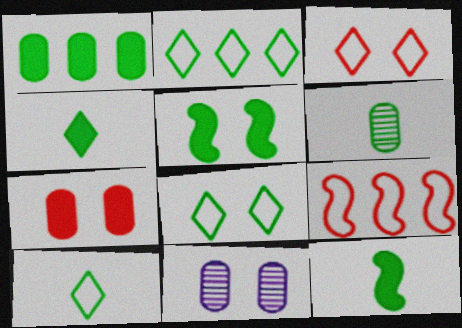[[1, 4, 5], 
[2, 5, 6], 
[2, 8, 10], 
[3, 5, 11], 
[4, 9, 11], 
[6, 10, 12]]